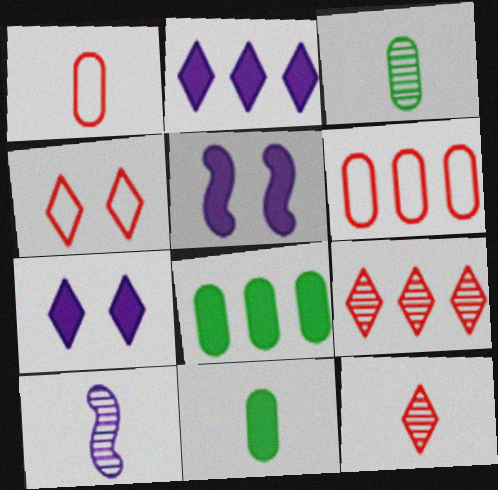[[3, 10, 12], 
[4, 8, 10]]